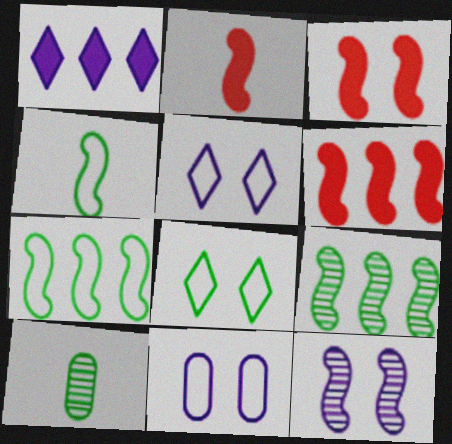[[2, 3, 6], 
[2, 7, 12], 
[4, 6, 12], 
[5, 6, 10]]